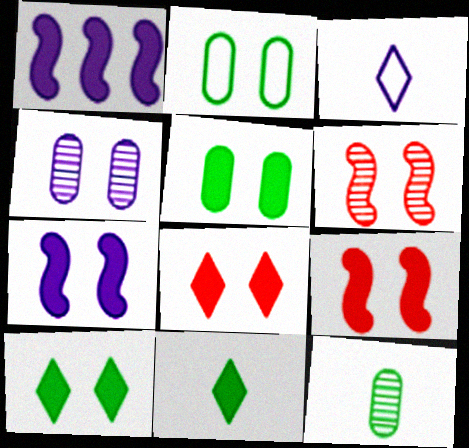[[1, 3, 4], 
[5, 7, 8]]